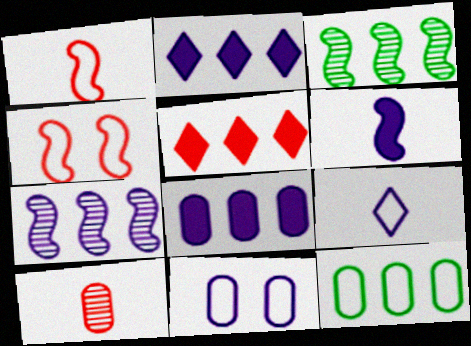[[3, 4, 6], 
[4, 5, 10], 
[4, 9, 12], 
[5, 7, 12]]